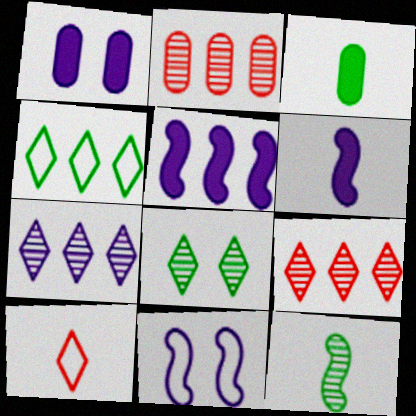[[2, 4, 5], 
[3, 9, 11]]